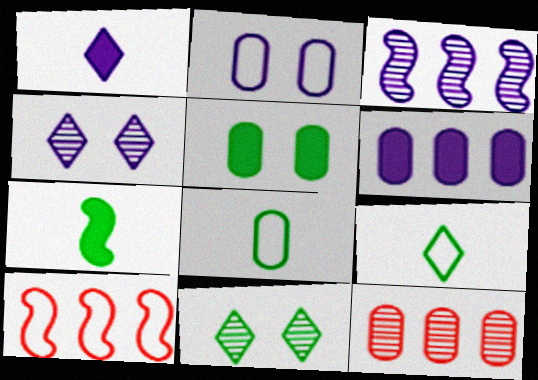[[1, 2, 3], 
[2, 9, 10]]